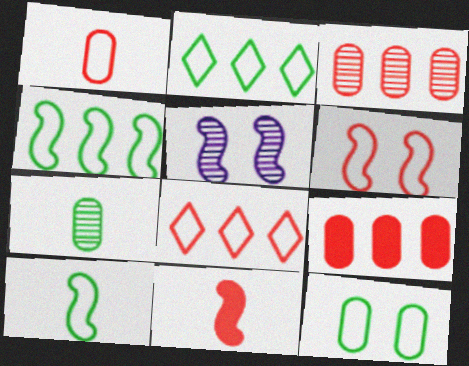[[1, 6, 8], 
[2, 10, 12], 
[4, 5, 11]]